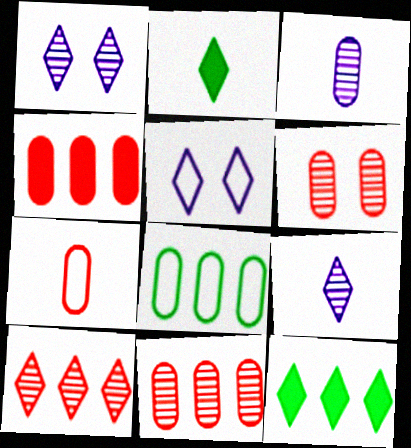[[2, 5, 10], 
[4, 6, 7]]